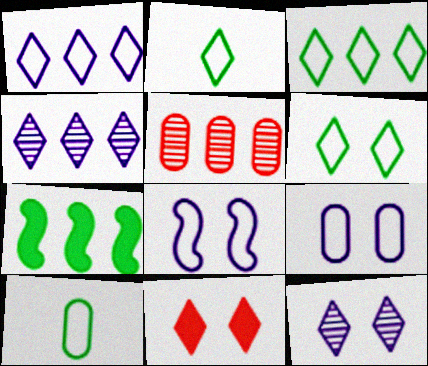[[1, 5, 7], 
[2, 3, 6], 
[2, 4, 11], 
[6, 11, 12]]